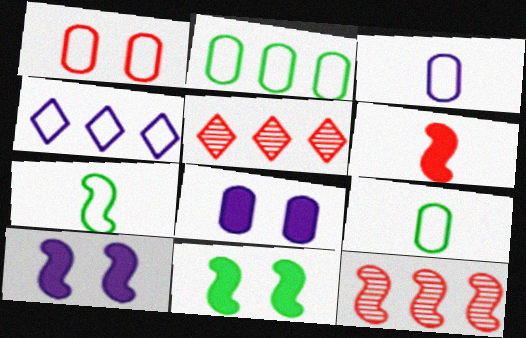[[1, 2, 3], 
[1, 4, 7], 
[1, 5, 6], 
[3, 5, 11], 
[5, 7, 8], 
[5, 9, 10], 
[7, 10, 12]]